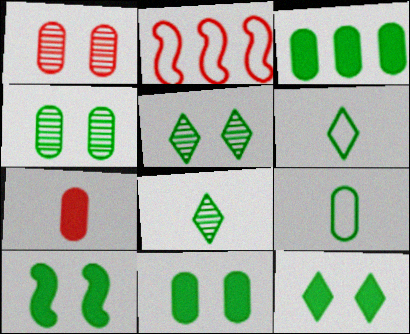[[3, 4, 9], 
[10, 11, 12]]